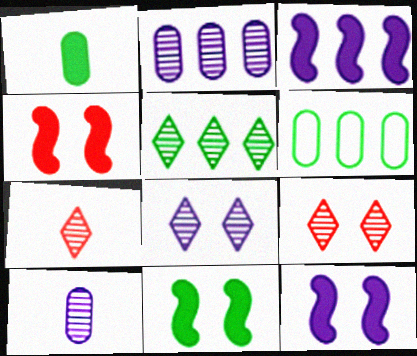[[4, 11, 12], 
[5, 7, 8], 
[6, 7, 12]]